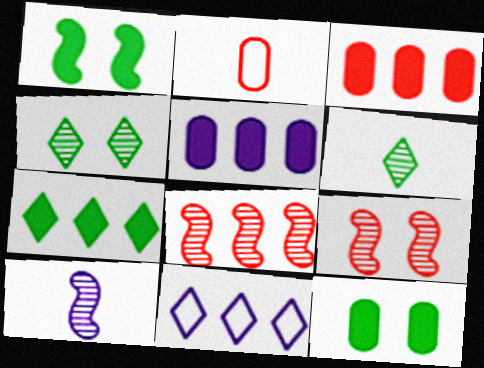[]